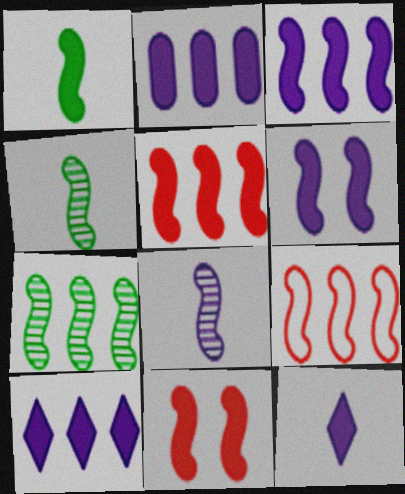[[1, 3, 11], 
[1, 5, 6], 
[2, 3, 10], 
[2, 6, 12], 
[3, 7, 9], 
[4, 6, 9]]